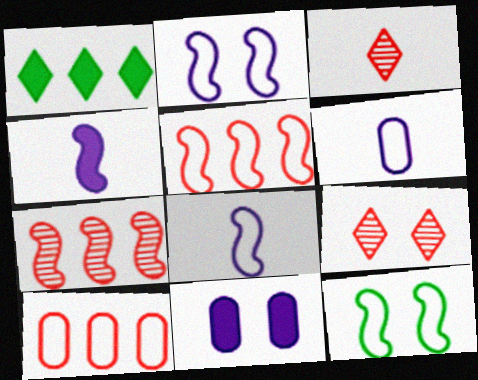[[4, 7, 12], 
[5, 8, 12], 
[9, 11, 12]]